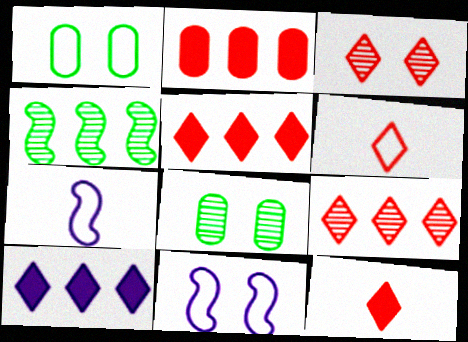[[3, 5, 6], 
[5, 7, 8]]